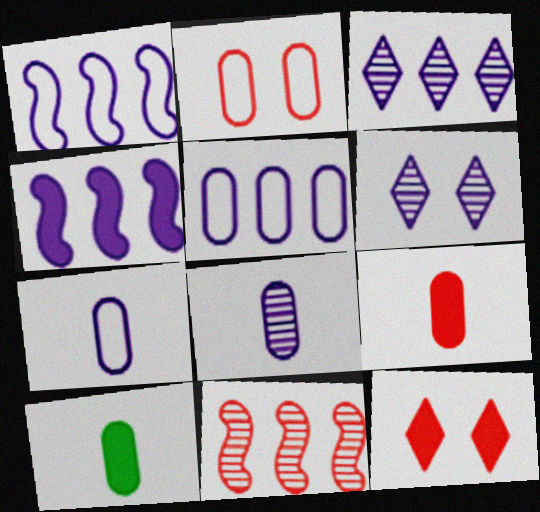[[3, 4, 5], 
[4, 6, 7], 
[4, 10, 12]]